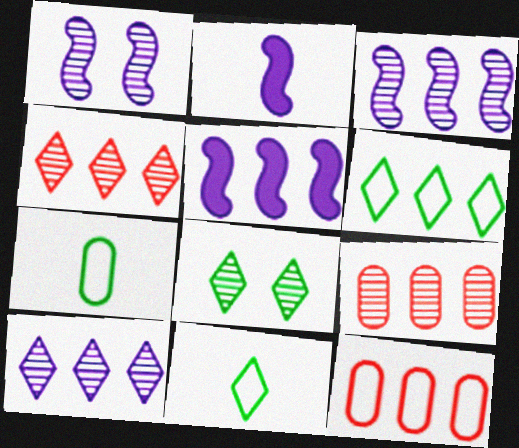[[2, 8, 12], 
[5, 6, 9]]